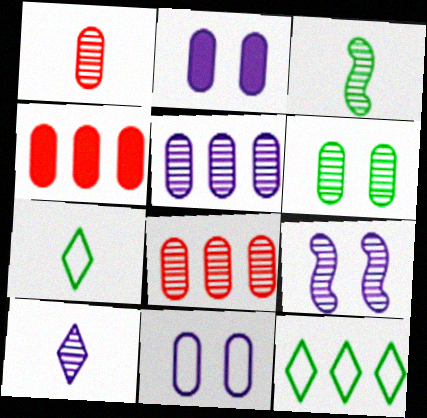[[1, 3, 10], 
[1, 5, 6], 
[4, 7, 9], 
[5, 9, 10]]